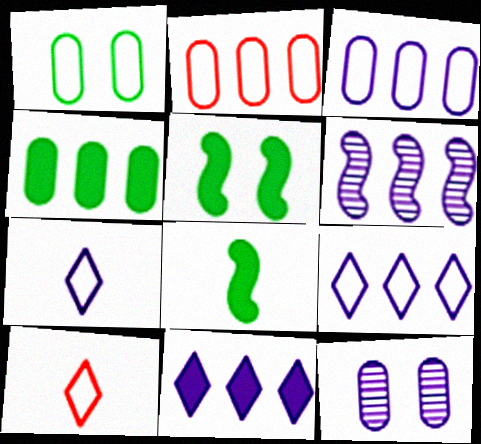[[3, 6, 11]]